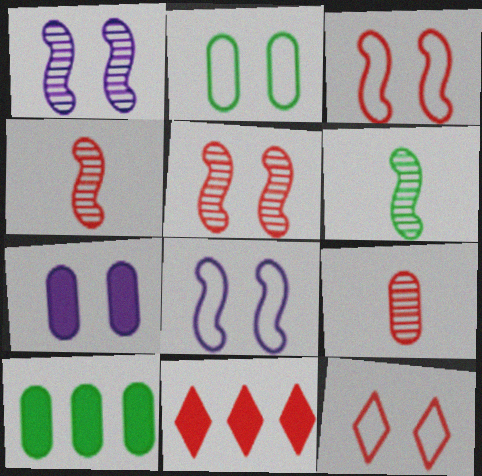[[2, 8, 12], 
[3, 9, 11]]